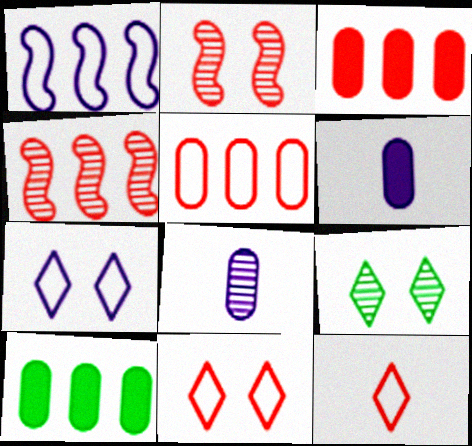[[2, 3, 12], 
[4, 8, 9]]